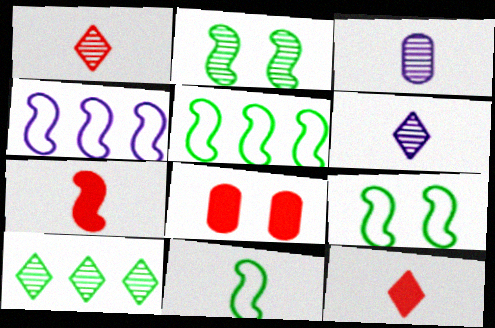[[2, 4, 7], 
[3, 11, 12], 
[5, 6, 8], 
[5, 9, 11]]